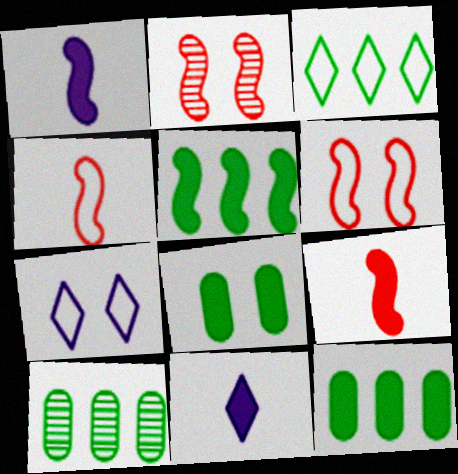[[2, 7, 8], 
[3, 5, 10], 
[6, 10, 11], 
[7, 9, 10]]